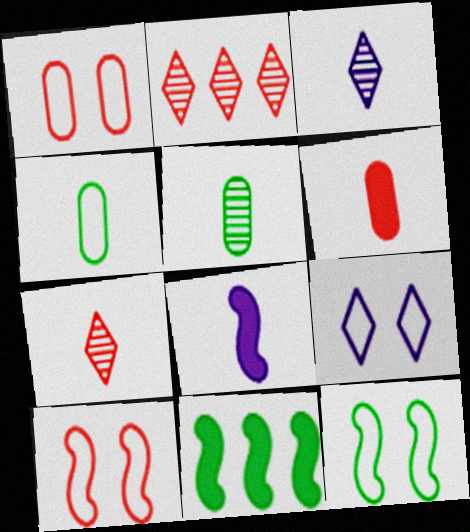[[1, 3, 11], 
[1, 9, 12], 
[2, 6, 10], 
[4, 7, 8]]